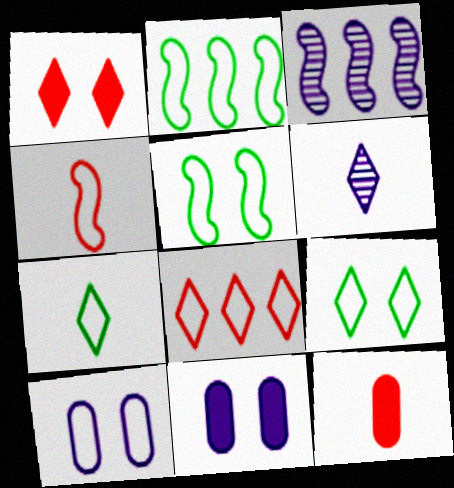[[3, 9, 12]]